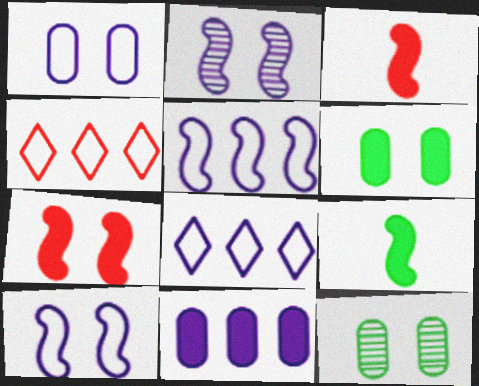[[3, 8, 12]]